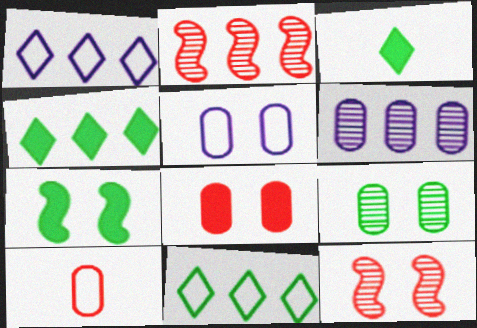[[2, 3, 5], 
[5, 8, 9]]